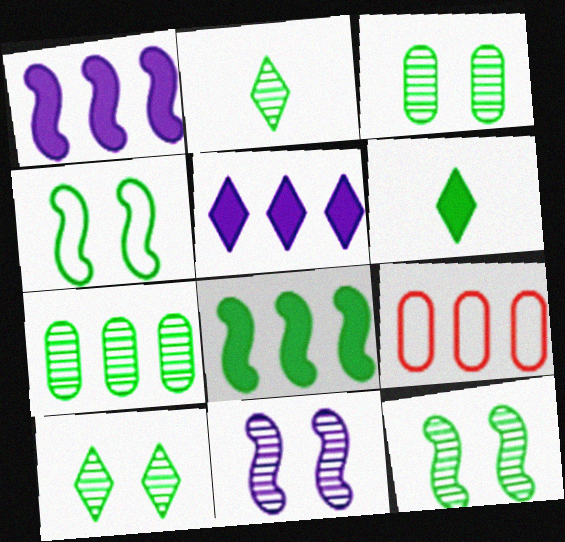[[2, 7, 12], 
[3, 10, 12], 
[4, 6, 7], 
[6, 9, 11]]